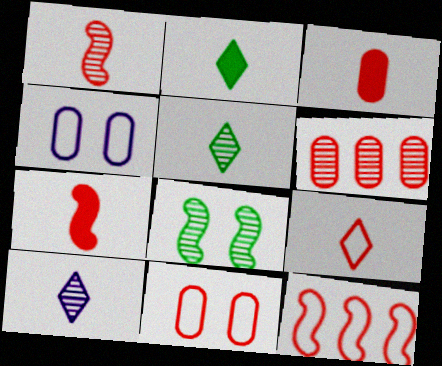[[1, 3, 9], 
[2, 9, 10], 
[3, 6, 11], 
[6, 8, 10], 
[9, 11, 12]]